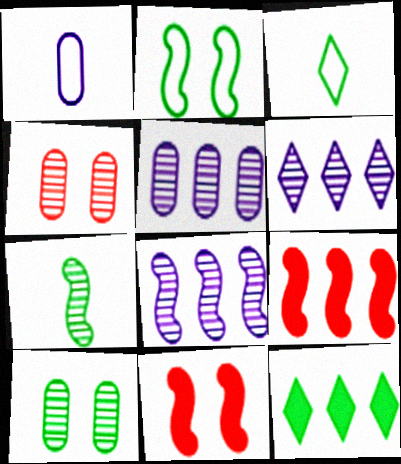[[3, 5, 11], 
[4, 6, 7], 
[5, 6, 8]]